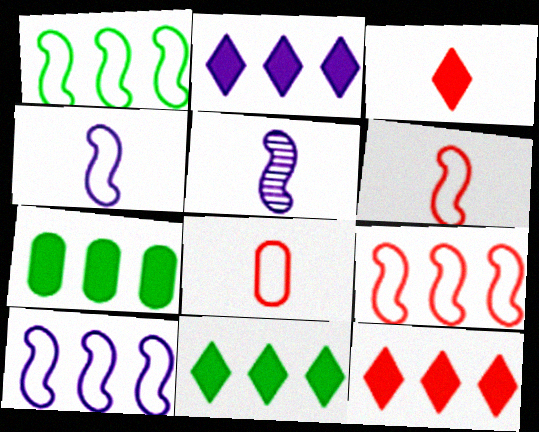[[1, 9, 10], 
[2, 11, 12]]